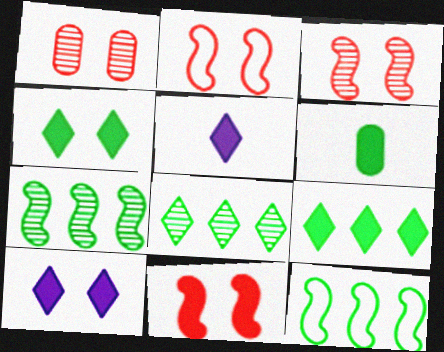[[1, 5, 12], 
[2, 3, 11]]